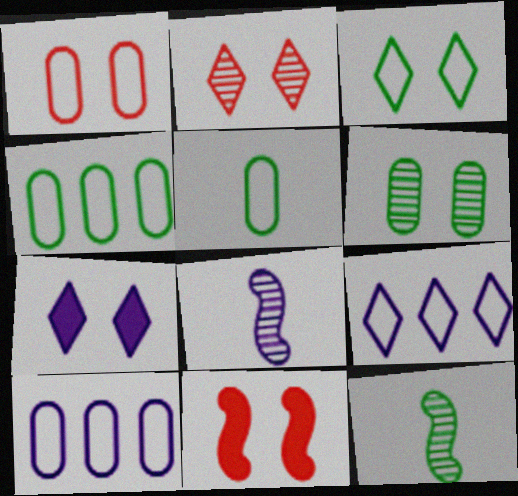[[1, 2, 11], 
[1, 5, 10], 
[2, 3, 7], 
[7, 8, 10]]